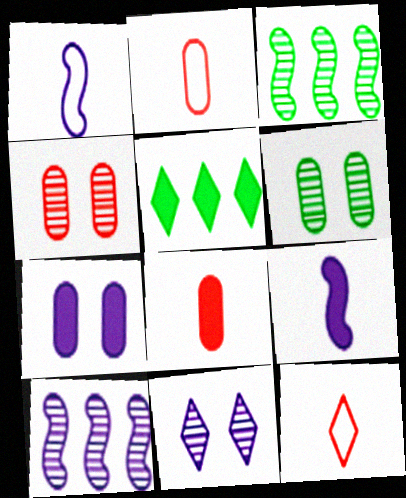[[1, 4, 5], 
[3, 7, 12], 
[5, 11, 12]]